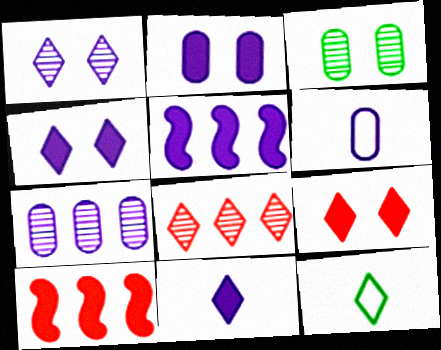[[1, 5, 6], 
[2, 5, 11], 
[2, 6, 7], 
[4, 8, 12]]